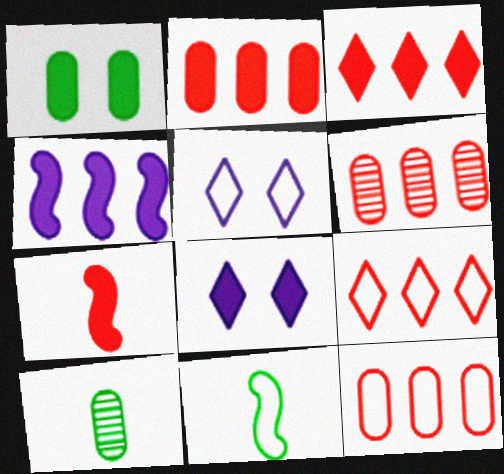[[2, 6, 12], 
[5, 11, 12], 
[6, 8, 11]]